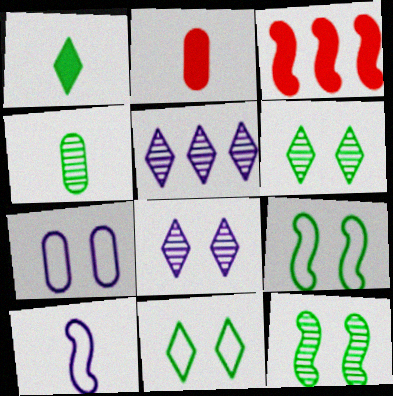[[2, 5, 9], 
[3, 10, 12]]